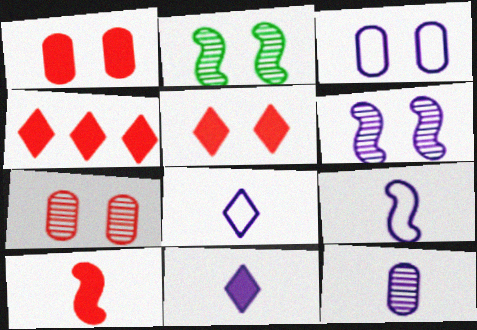[[1, 4, 10], 
[2, 3, 5], 
[9, 11, 12]]